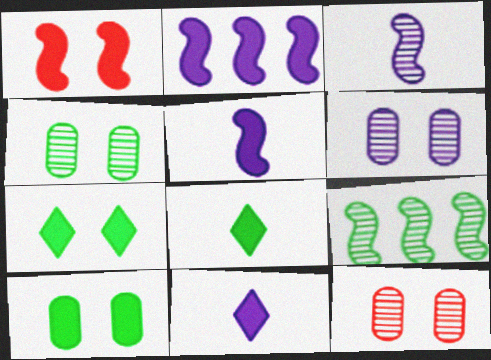[[4, 6, 12]]